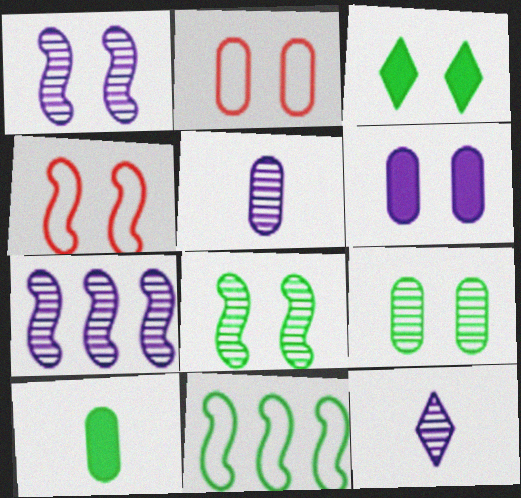[[1, 2, 3], 
[2, 6, 9]]